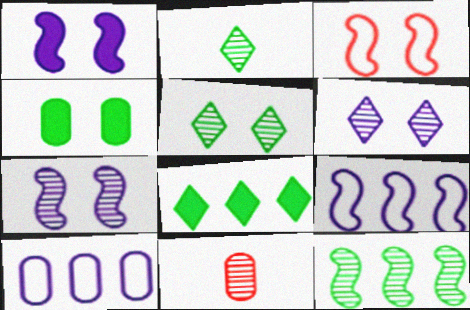[[3, 4, 6], 
[4, 10, 11], 
[6, 11, 12]]